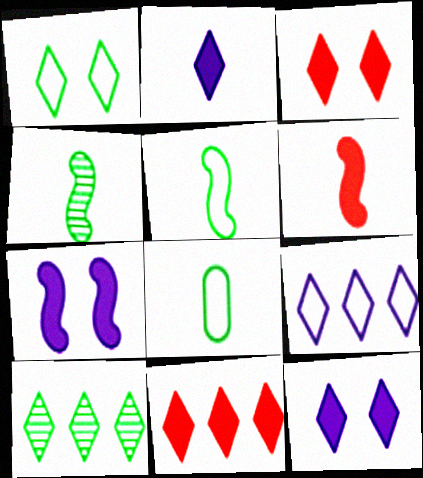[[9, 10, 11]]